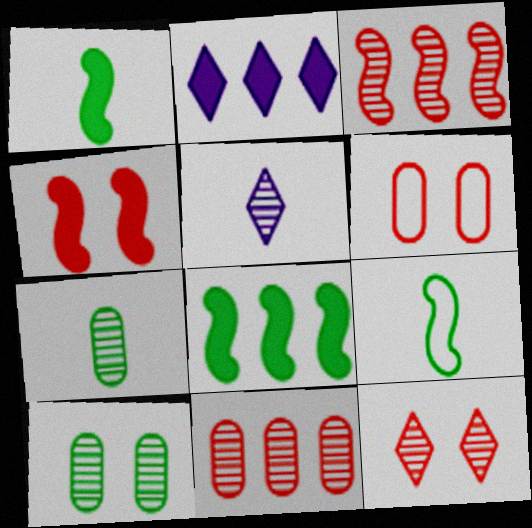[[3, 5, 10], 
[4, 6, 12], 
[5, 6, 8]]